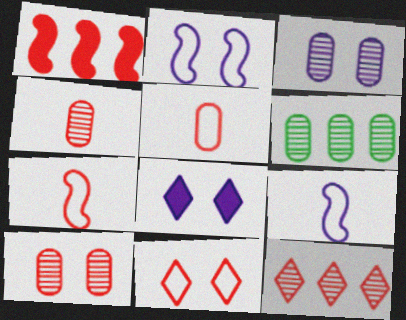[[1, 4, 11], 
[2, 3, 8], 
[3, 4, 6], 
[6, 7, 8]]